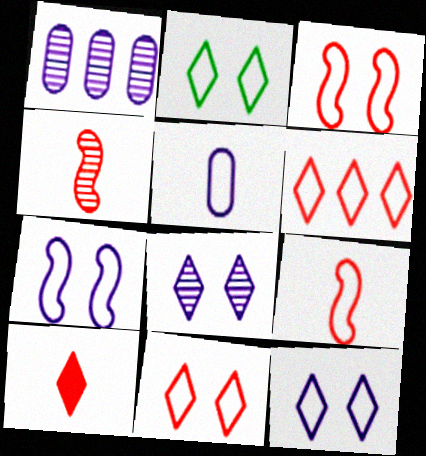[[2, 11, 12]]